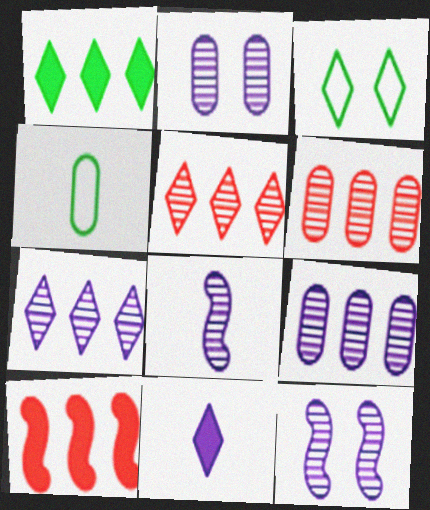[[2, 7, 8], 
[3, 5, 11]]